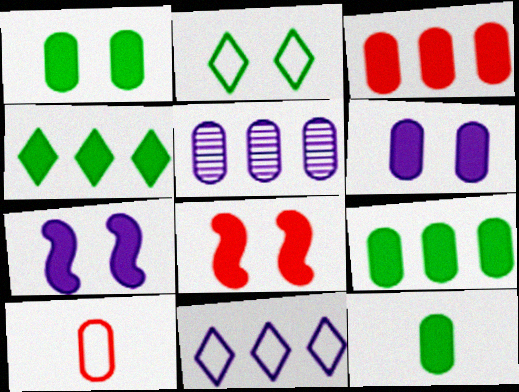[[1, 5, 10], 
[1, 9, 12], 
[3, 6, 12]]